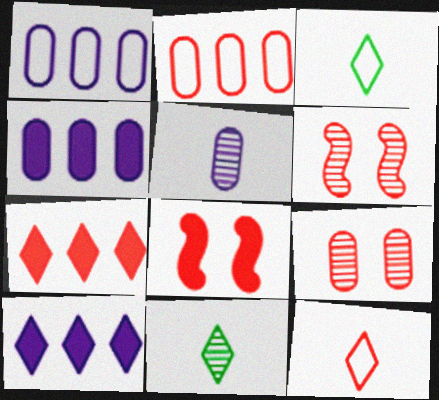[[1, 8, 11], 
[3, 4, 6]]